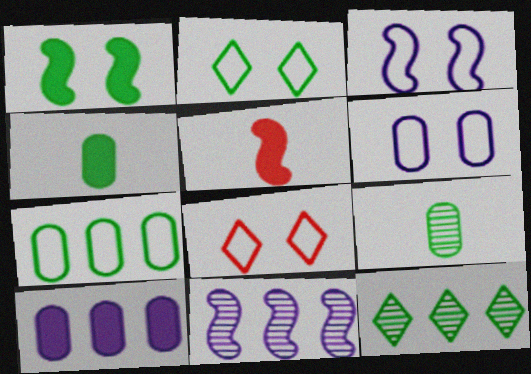[[4, 8, 11], 
[5, 6, 12]]